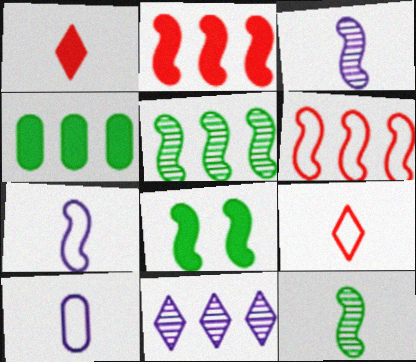[[1, 10, 12], 
[3, 6, 8], 
[4, 6, 11]]